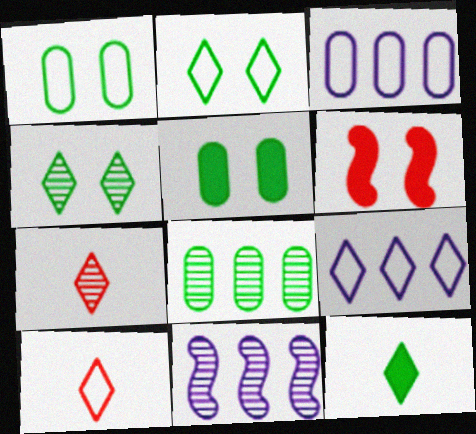[[2, 9, 10], 
[5, 10, 11]]